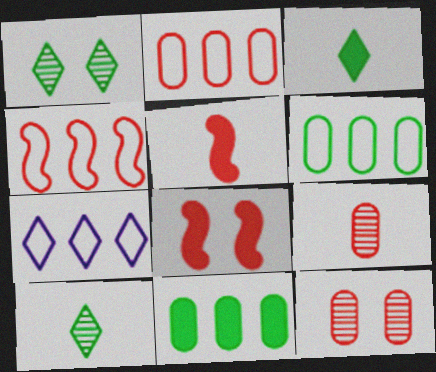[[4, 6, 7]]